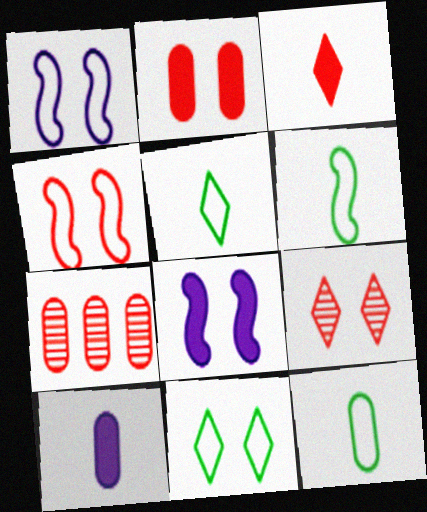[[2, 4, 9], 
[3, 4, 7], 
[5, 6, 12], 
[5, 7, 8]]